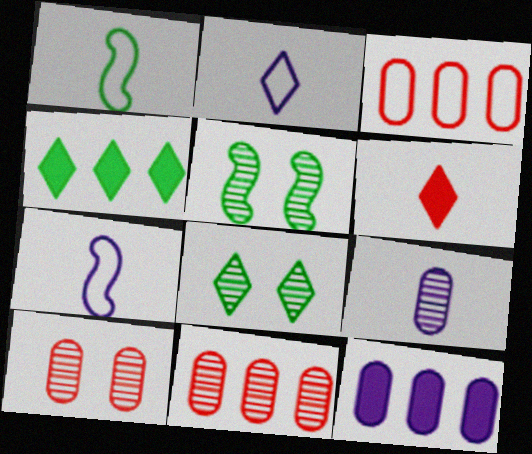[[1, 6, 9], 
[4, 7, 10]]